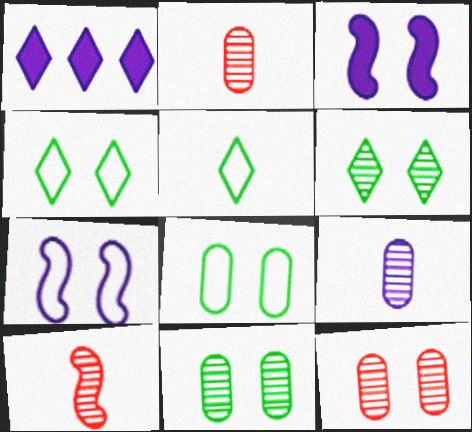[[1, 7, 9], 
[1, 8, 10], 
[3, 4, 12]]